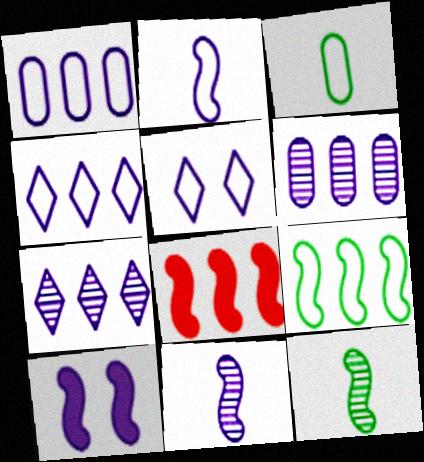[[1, 2, 5]]